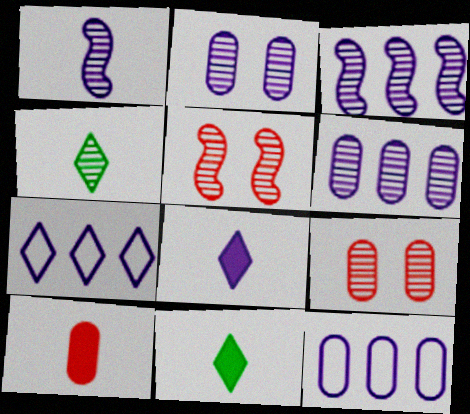[[3, 4, 9], 
[4, 5, 6], 
[5, 11, 12]]